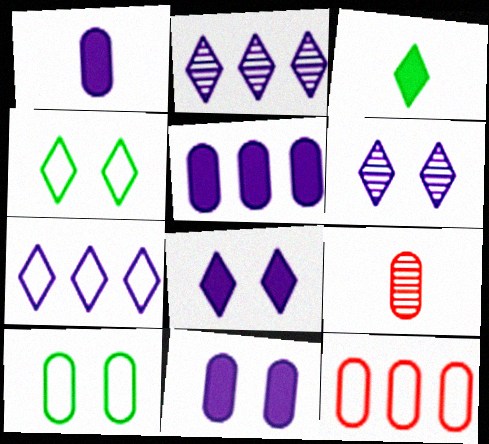[[1, 5, 11], 
[5, 9, 10]]